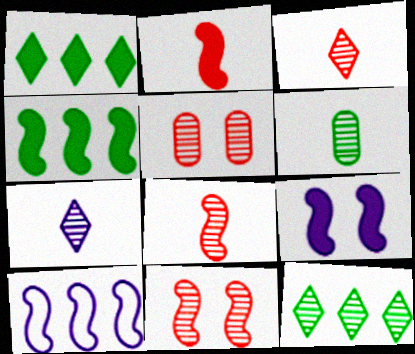[[2, 4, 9], 
[6, 7, 8]]